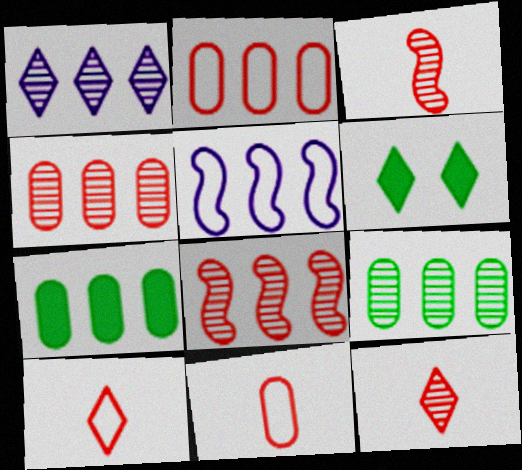[[1, 6, 10], 
[1, 8, 9]]